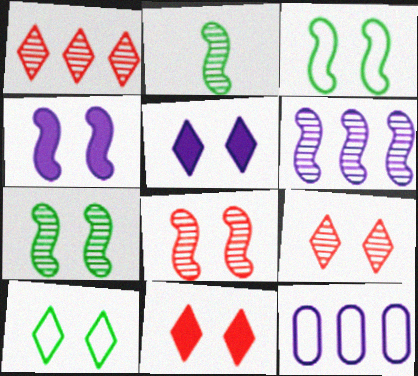[[2, 6, 8], 
[2, 11, 12], 
[3, 4, 8], 
[5, 9, 10]]